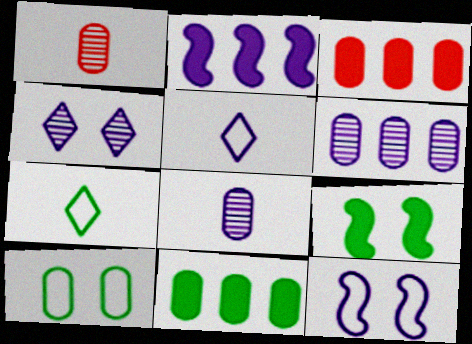[[3, 8, 10]]